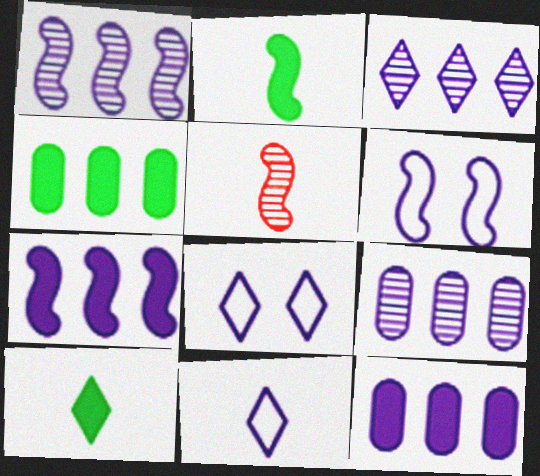[[1, 3, 9], 
[4, 5, 8]]